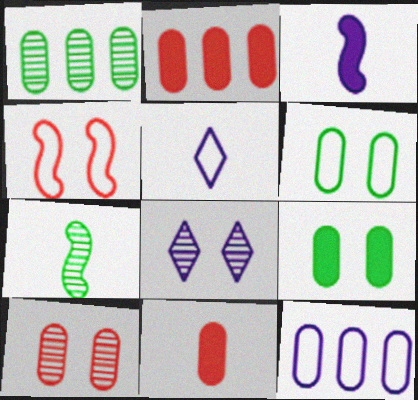[[1, 2, 12], 
[3, 8, 12], 
[4, 8, 9], 
[5, 7, 11]]